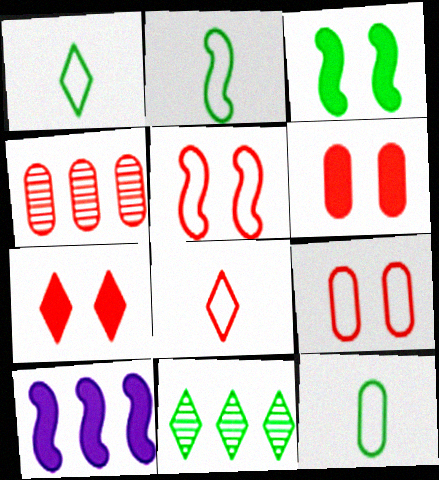[[1, 2, 12], 
[3, 11, 12]]